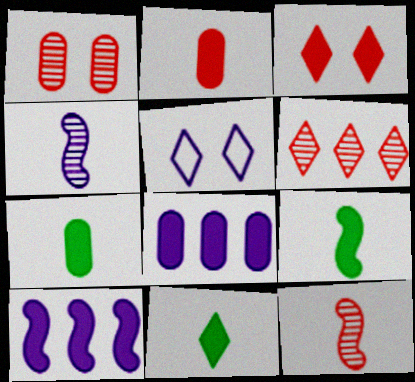[[1, 6, 12], 
[3, 7, 10], 
[3, 8, 9], 
[4, 5, 8], 
[5, 6, 11], 
[7, 9, 11]]